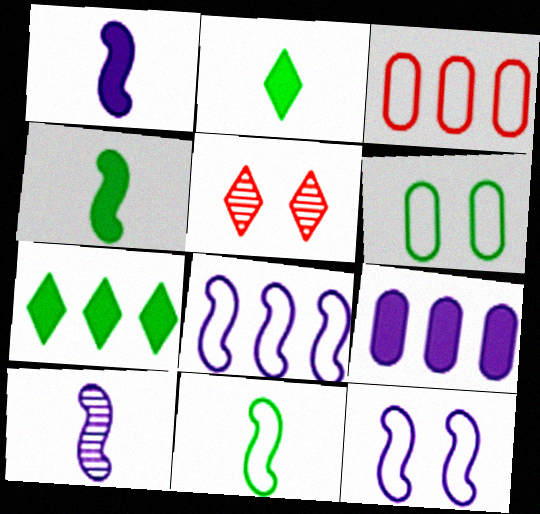[[5, 9, 11]]